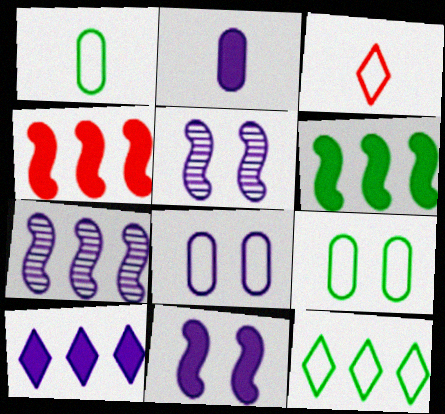[[2, 10, 11]]